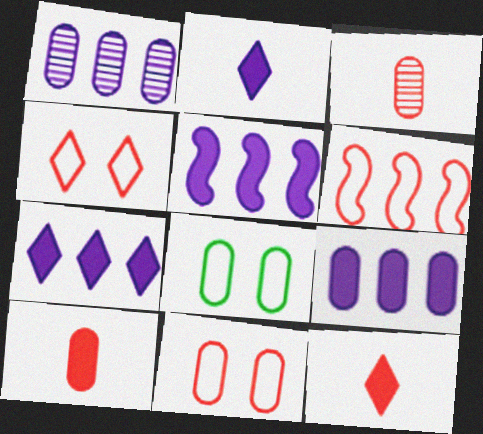[[1, 8, 10], 
[3, 8, 9], 
[5, 7, 9]]